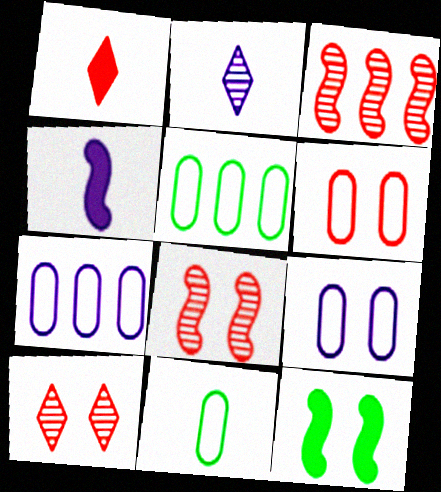[[1, 3, 6], 
[4, 5, 10], 
[6, 7, 11], 
[9, 10, 12]]